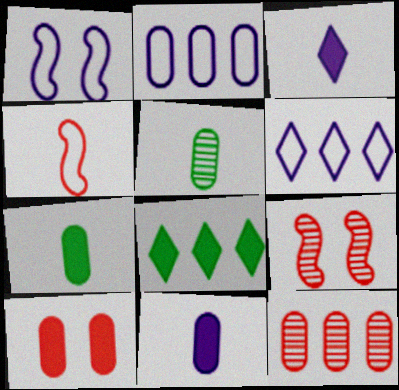[[2, 5, 10], 
[3, 4, 5], 
[6, 7, 9]]